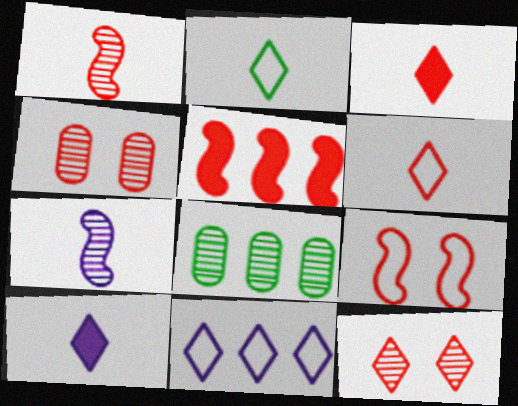[[1, 5, 9], 
[4, 5, 6], 
[5, 8, 11], 
[7, 8, 12], 
[8, 9, 10]]